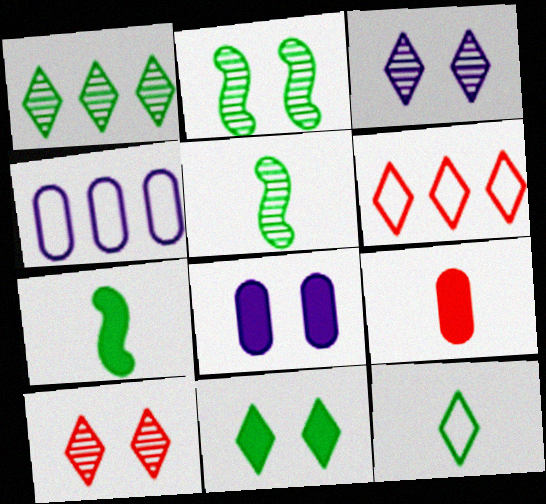[[1, 11, 12], 
[4, 7, 10], 
[5, 6, 8]]